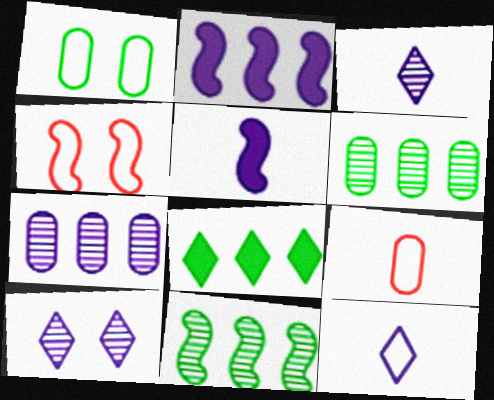[[4, 5, 11]]